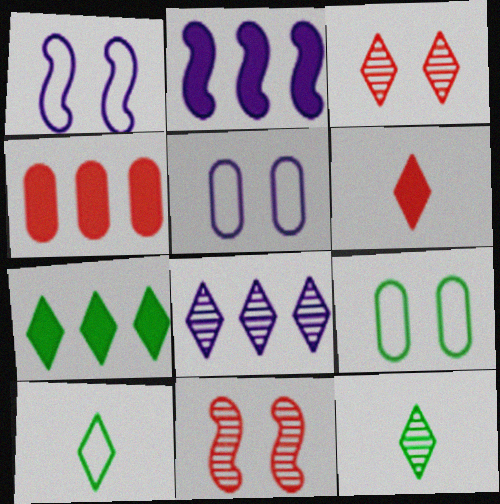[[1, 4, 12], 
[2, 4, 7], 
[3, 8, 12]]